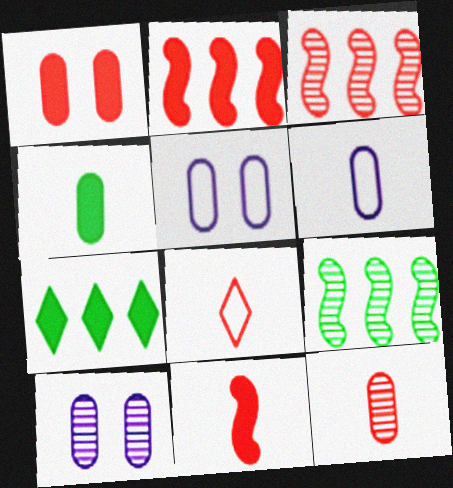[[1, 3, 8], 
[4, 6, 12], 
[8, 11, 12]]